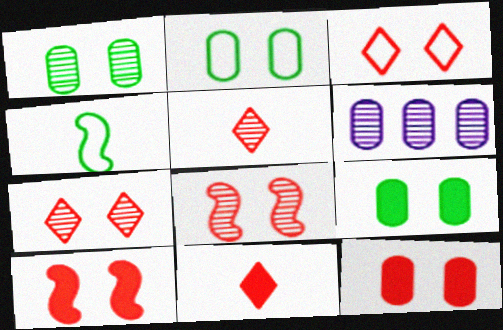[[1, 2, 9], 
[3, 8, 12]]